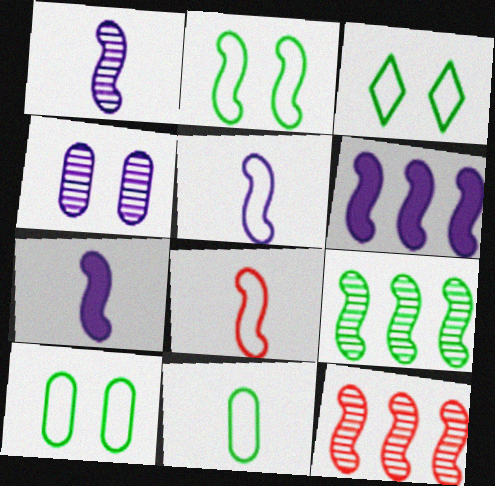[[1, 5, 7], 
[2, 3, 10], 
[2, 7, 12]]